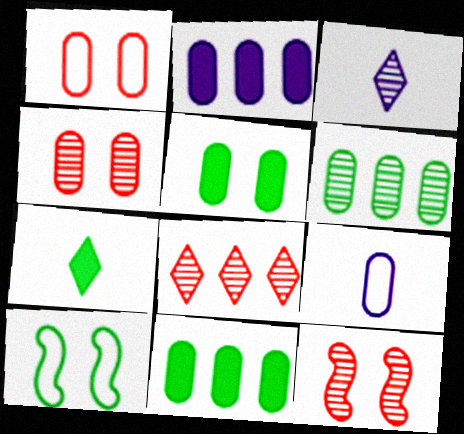[[3, 6, 12], 
[4, 9, 11], 
[6, 7, 10]]